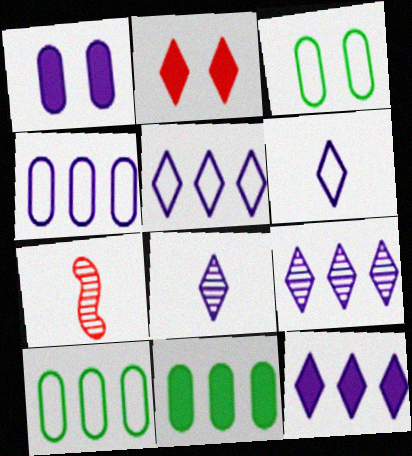[[3, 7, 12], 
[5, 9, 12]]